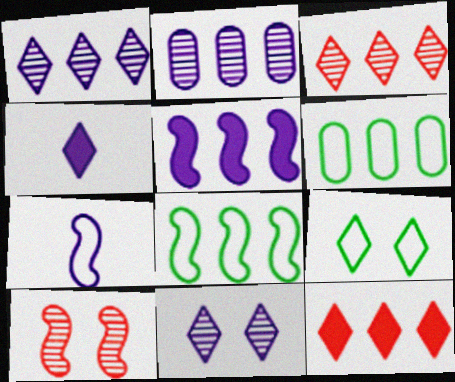[[2, 8, 12], 
[3, 4, 9], 
[3, 5, 6], 
[4, 6, 10]]